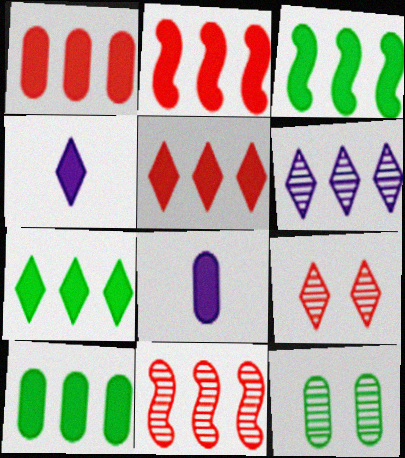[[1, 2, 5], 
[3, 7, 10]]